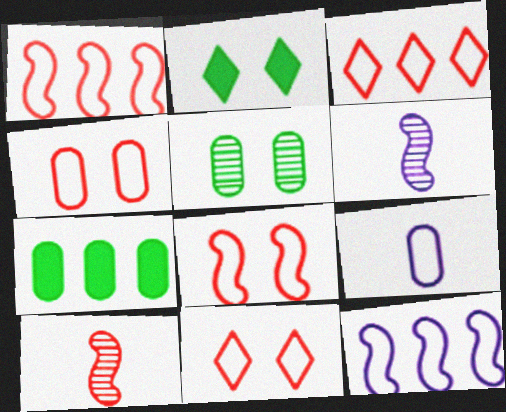[[4, 8, 11], 
[6, 7, 11]]